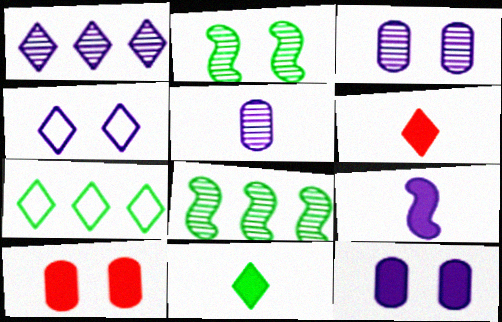[[2, 4, 10]]